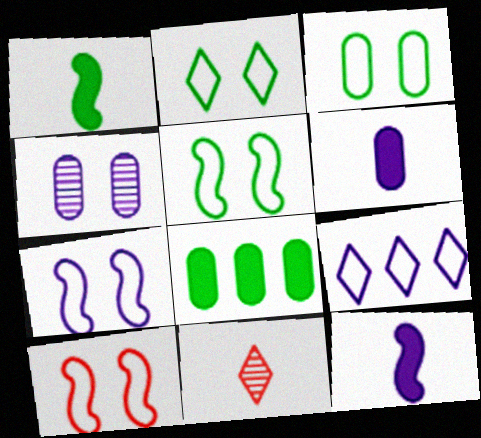[[2, 3, 5], 
[4, 9, 12], 
[5, 7, 10], 
[7, 8, 11]]